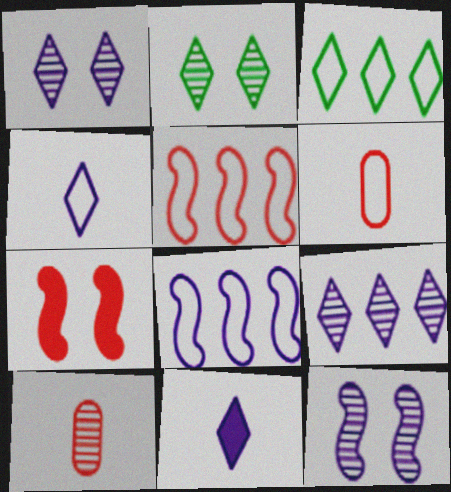[]